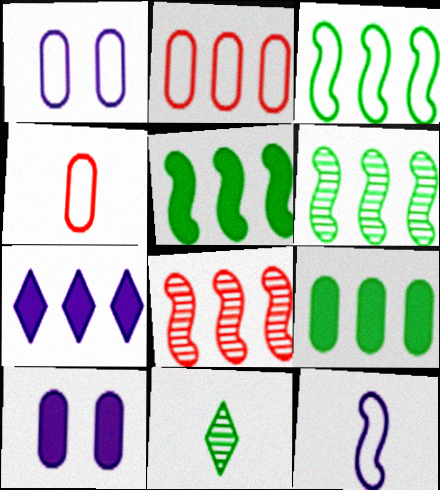[[2, 6, 7], 
[3, 5, 6]]